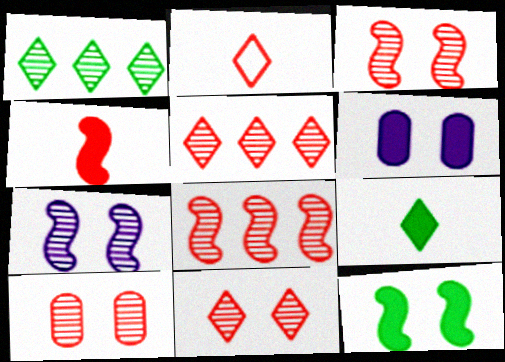[[3, 10, 11]]